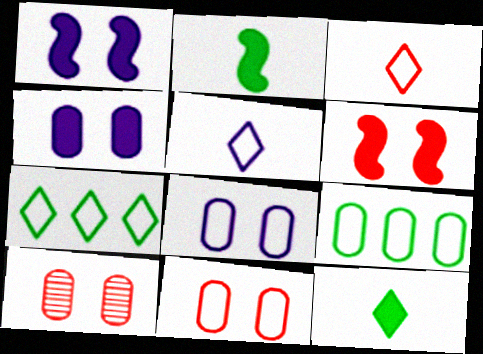[]